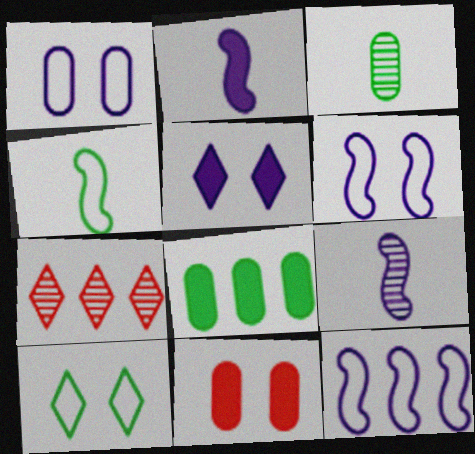[[7, 8, 12]]